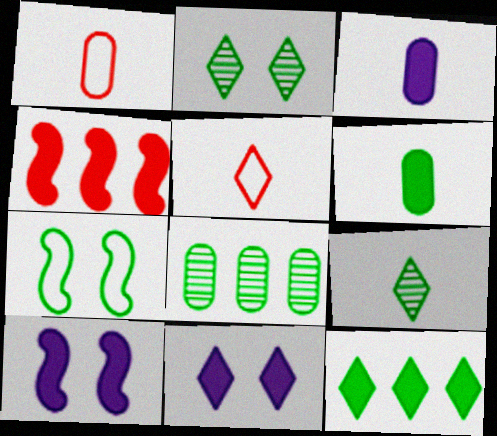[[4, 6, 11], 
[5, 8, 10]]